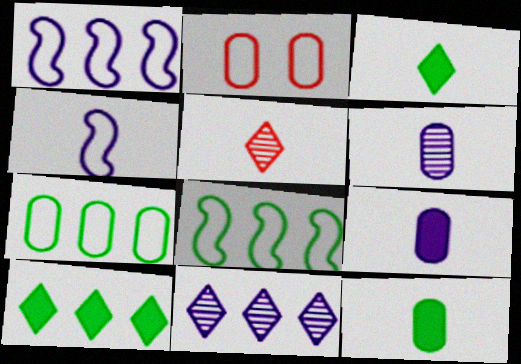[[4, 5, 12]]